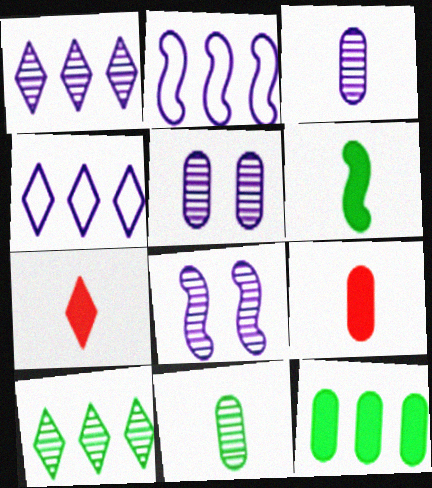[[1, 3, 8]]